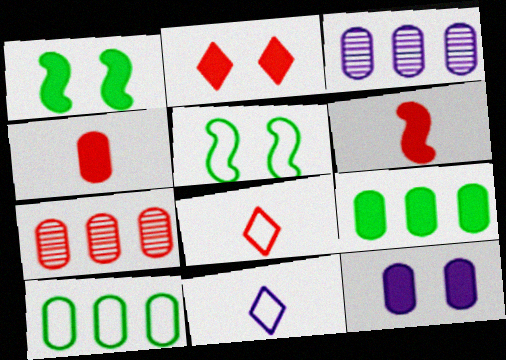[[1, 2, 12], 
[1, 3, 8], 
[1, 7, 11], 
[4, 9, 12]]